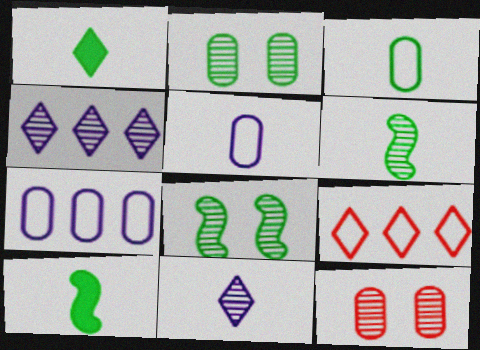[[1, 3, 6], 
[4, 6, 12]]